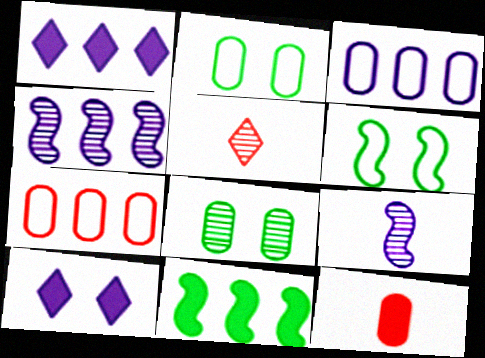[[1, 3, 4], 
[3, 8, 12], 
[3, 9, 10], 
[4, 5, 8], 
[10, 11, 12]]